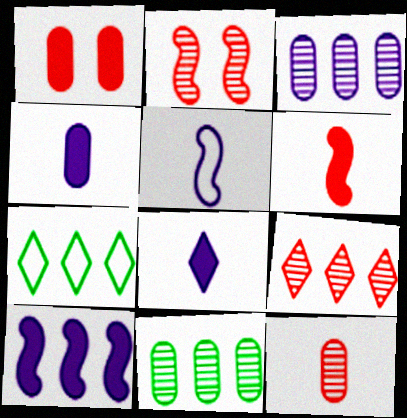[[2, 4, 7], 
[2, 9, 12]]